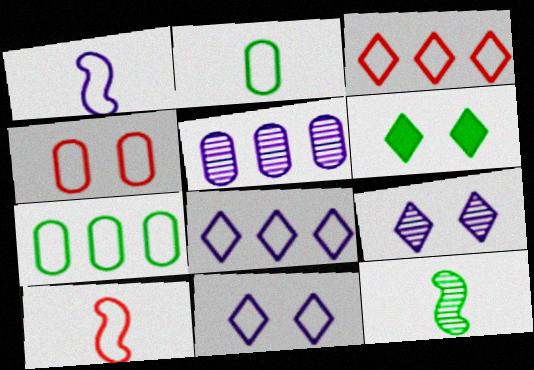[[3, 4, 10], 
[5, 6, 10], 
[6, 7, 12], 
[7, 10, 11]]